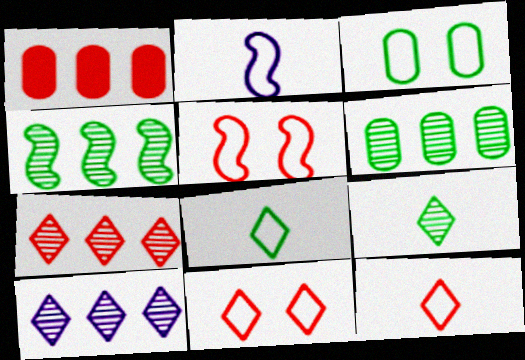[]